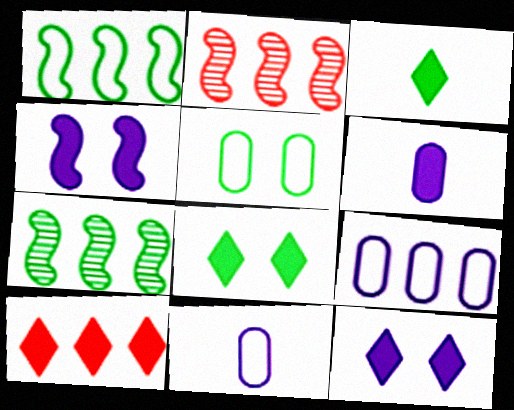[[2, 8, 11], 
[3, 5, 7], 
[3, 10, 12], 
[7, 9, 10]]